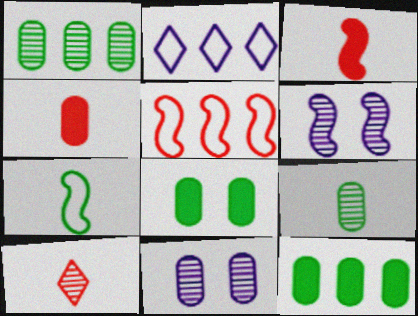[[1, 6, 10]]